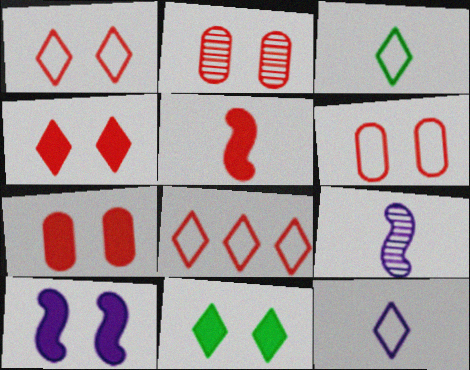[[2, 5, 8], 
[2, 6, 7], 
[7, 10, 11]]